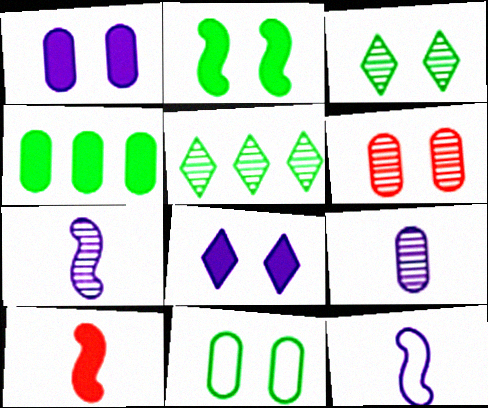[[1, 6, 11], 
[2, 3, 11], 
[4, 8, 10], 
[5, 6, 7]]